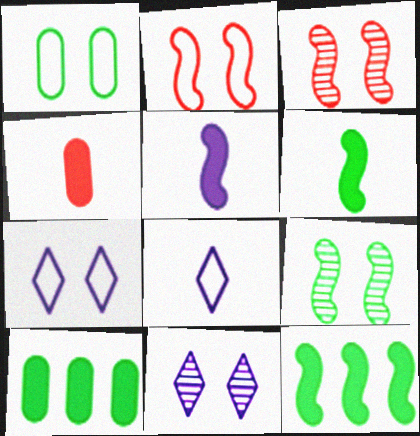[[1, 2, 7], 
[3, 8, 10]]